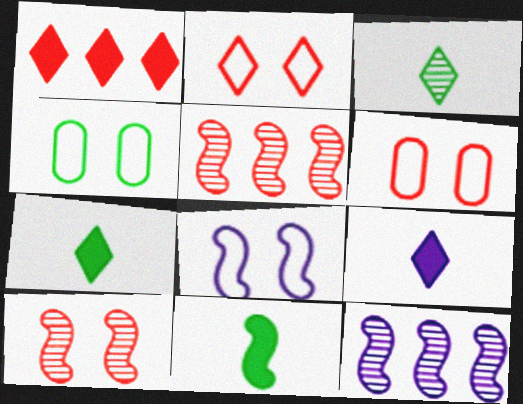[[2, 4, 8], 
[4, 5, 9], 
[5, 8, 11], 
[6, 7, 12]]